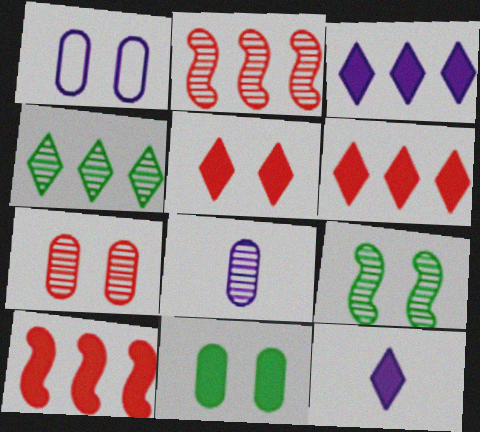[[1, 5, 9], 
[1, 7, 11], 
[10, 11, 12]]